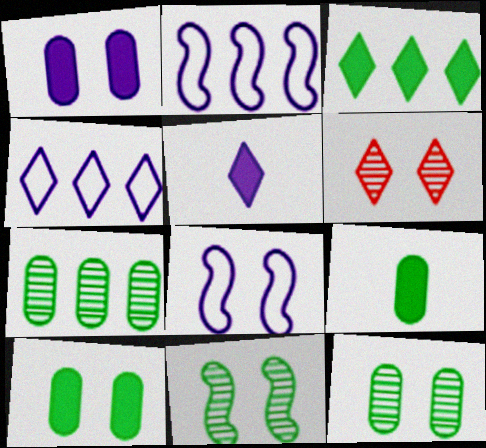[[2, 6, 9], 
[6, 8, 10]]